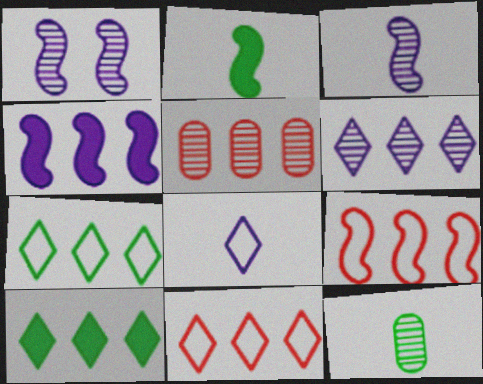[[1, 2, 9], 
[4, 5, 7], 
[6, 10, 11]]